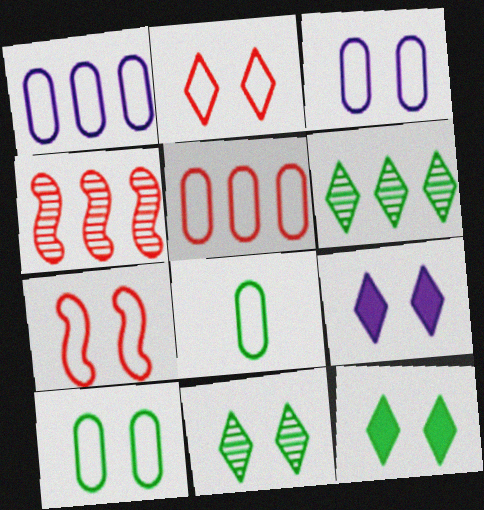[[2, 9, 11], 
[3, 5, 8], 
[4, 8, 9]]